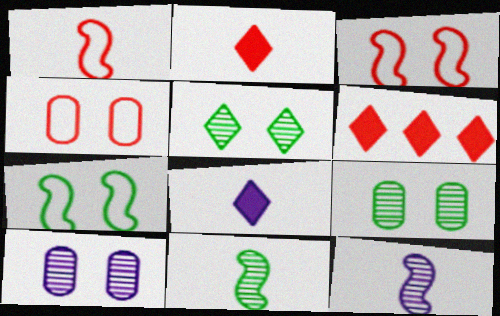[]